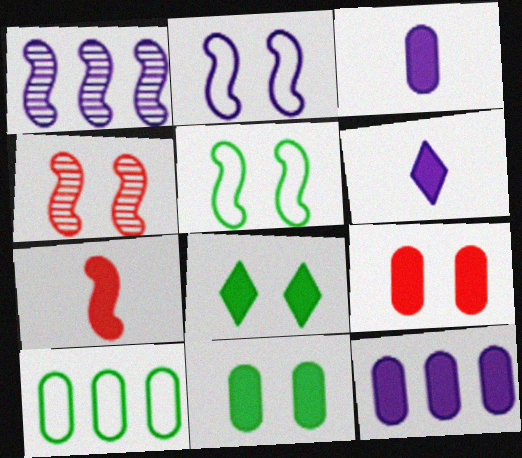[[1, 5, 7], 
[4, 6, 10], 
[7, 8, 12]]